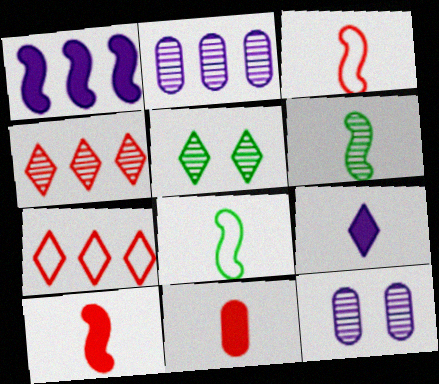[[4, 6, 12], 
[5, 7, 9]]